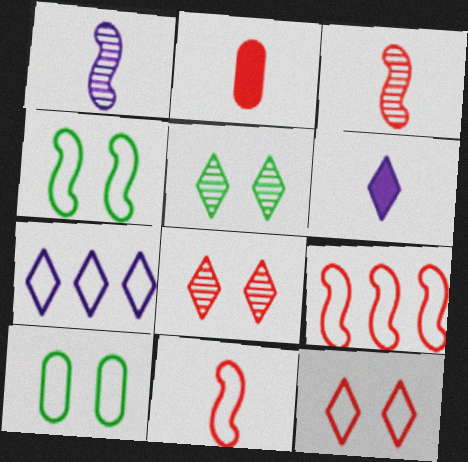[[2, 8, 9], 
[7, 10, 11]]